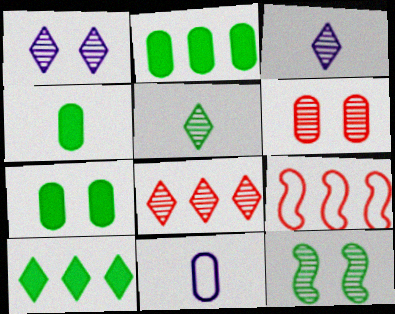[[1, 4, 9], 
[1, 5, 8], 
[1, 6, 12], 
[2, 4, 7], 
[2, 6, 11], 
[3, 7, 9]]